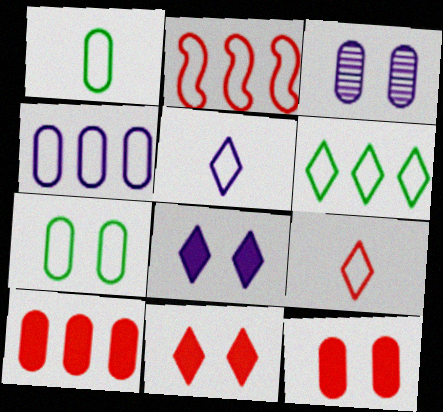[[1, 3, 10], 
[2, 4, 6], 
[2, 5, 7], 
[3, 7, 12]]